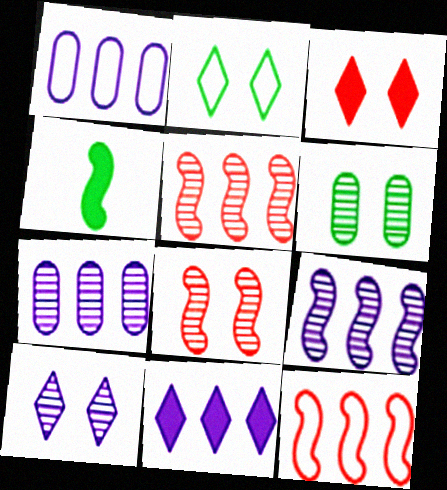[[1, 9, 11], 
[2, 3, 10], 
[6, 8, 10]]